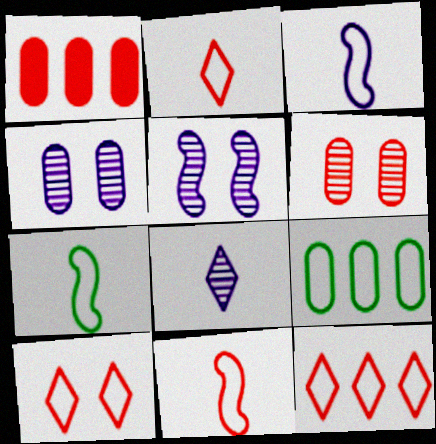[[2, 10, 12], 
[3, 7, 11], 
[3, 9, 10]]